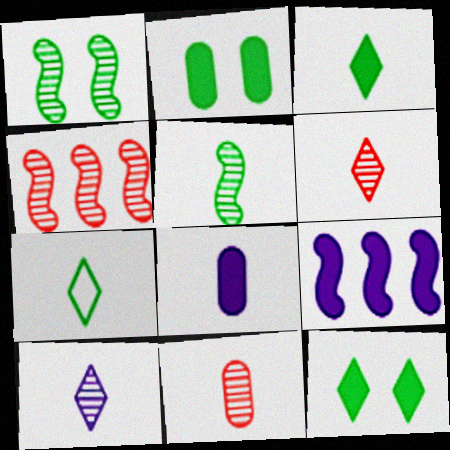[[5, 10, 11]]